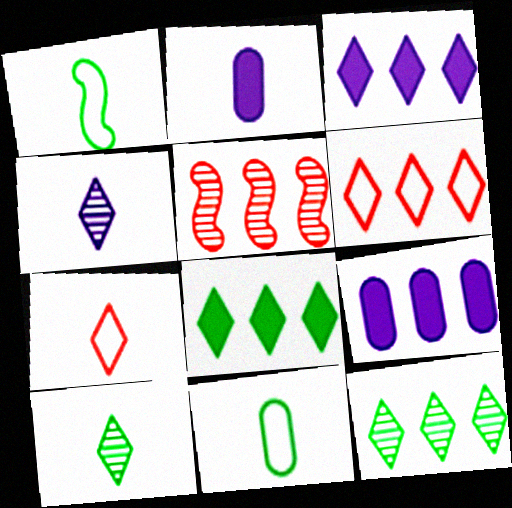[[3, 6, 12]]